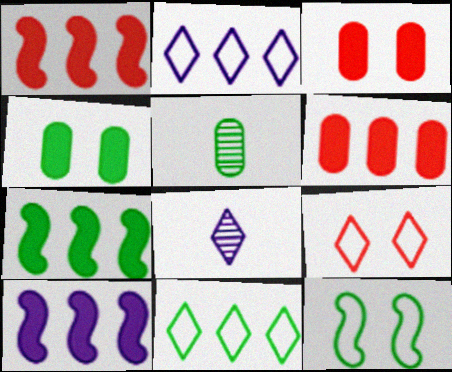[[1, 7, 10], 
[5, 9, 10], 
[6, 8, 12]]